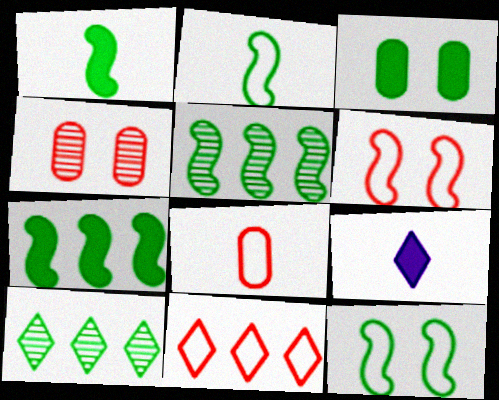[[1, 5, 12], 
[2, 3, 10], 
[6, 8, 11]]